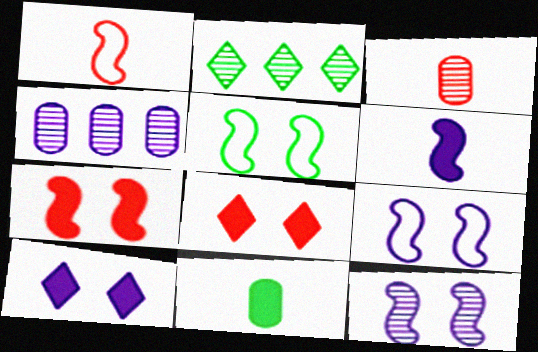[[2, 3, 12], 
[2, 5, 11], 
[5, 7, 12]]